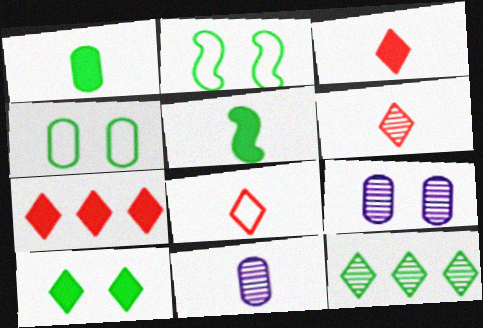[[1, 2, 12], 
[2, 7, 11], 
[3, 6, 8], 
[4, 5, 12], 
[5, 8, 11]]